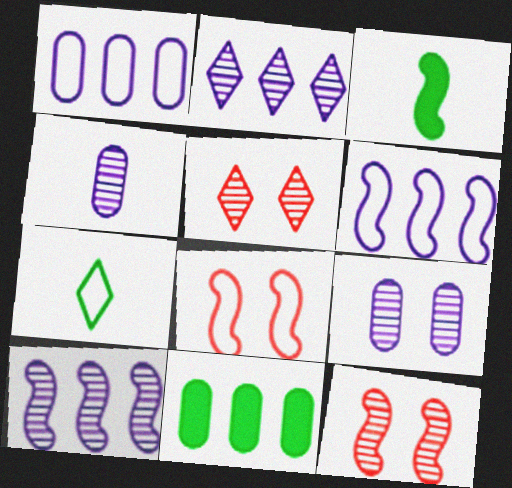[[1, 3, 5], 
[1, 7, 8], 
[3, 6, 12], 
[3, 8, 10]]